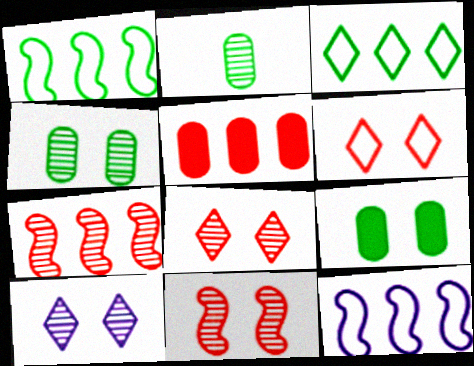[[2, 7, 10], 
[4, 10, 11]]